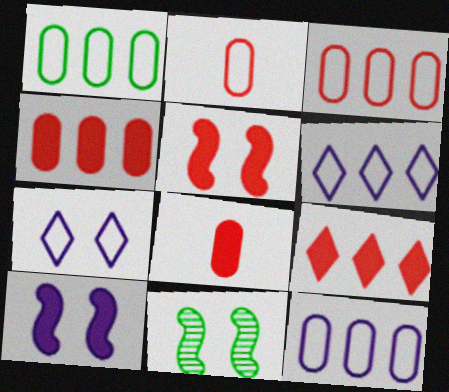[[1, 3, 12], 
[5, 8, 9], 
[6, 8, 11]]